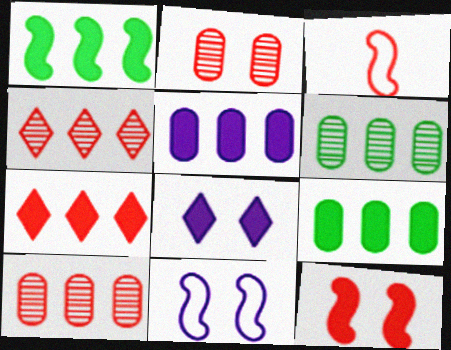[[1, 5, 7], 
[2, 3, 7], 
[3, 6, 8]]